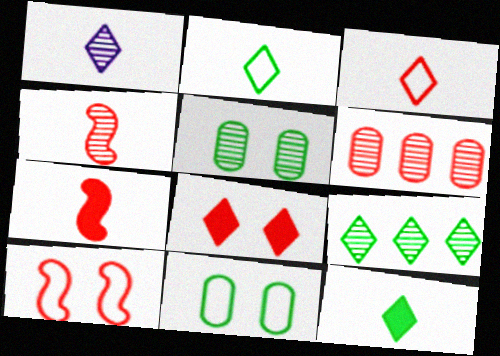[[1, 3, 12]]